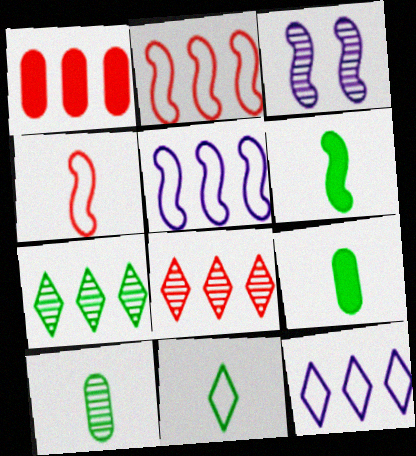[[1, 2, 8], 
[1, 3, 11], 
[1, 5, 7], 
[2, 3, 6], 
[3, 8, 10], 
[6, 10, 11]]